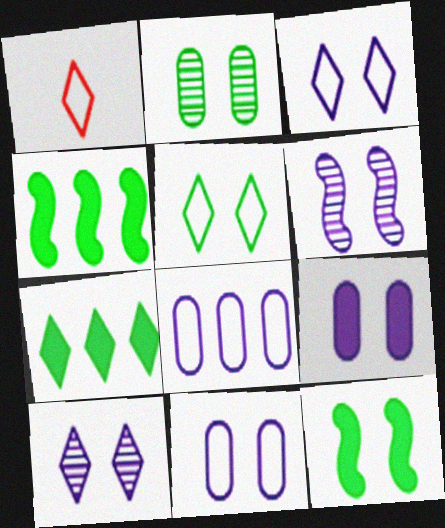[[1, 7, 10], 
[2, 5, 12], 
[3, 6, 9]]